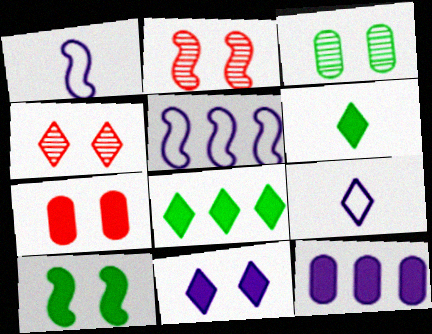[[4, 8, 9], 
[7, 10, 11]]